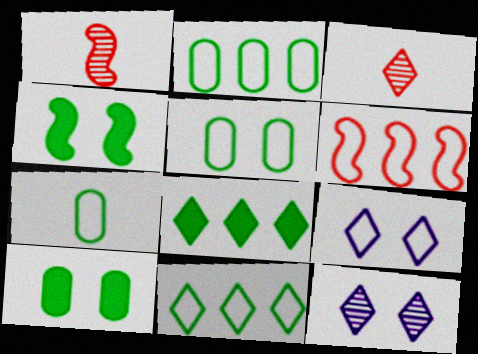[[2, 5, 7], 
[3, 8, 9], 
[6, 7, 9]]